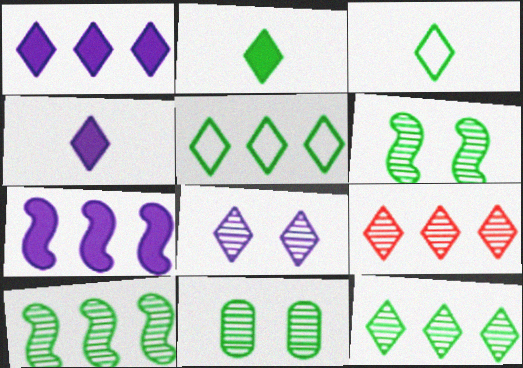[[1, 5, 9]]